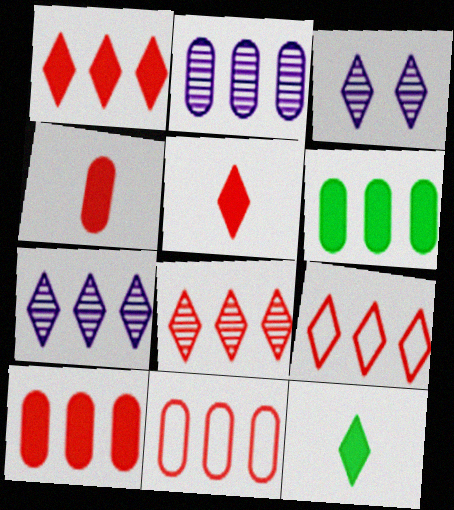[[1, 8, 9], 
[2, 6, 11], 
[3, 9, 12]]